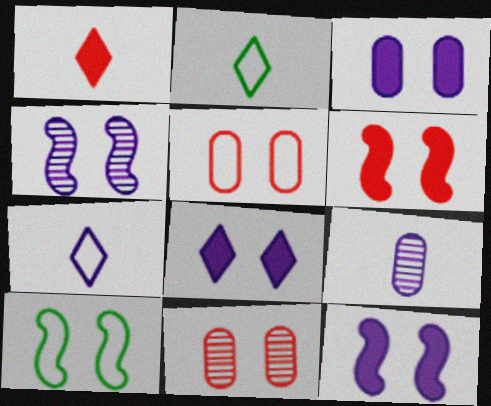[[3, 8, 12], 
[4, 6, 10], 
[8, 10, 11]]